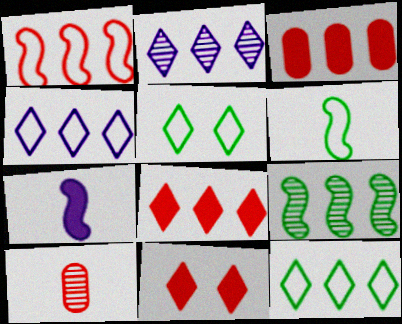[[1, 10, 11], 
[2, 8, 12], 
[3, 4, 9]]